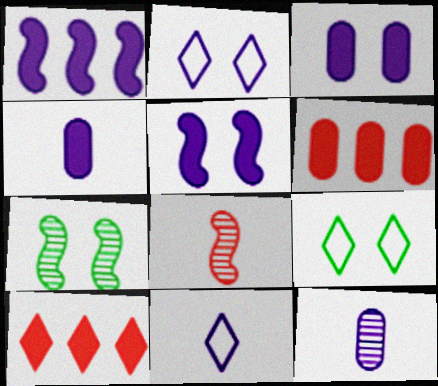[[1, 2, 12], 
[6, 7, 11]]